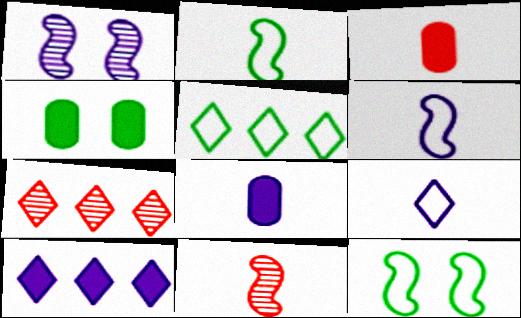[[1, 3, 5], 
[4, 6, 7], 
[5, 7, 10], 
[7, 8, 12]]